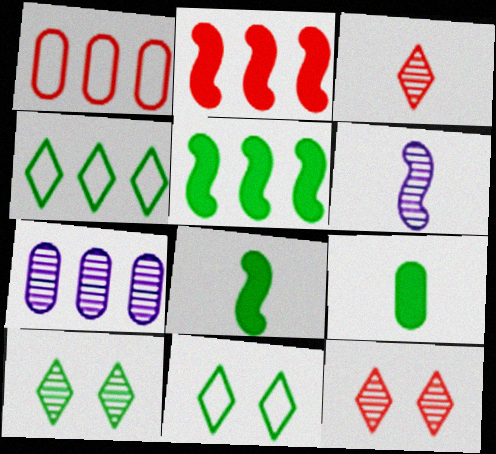[[2, 4, 7]]